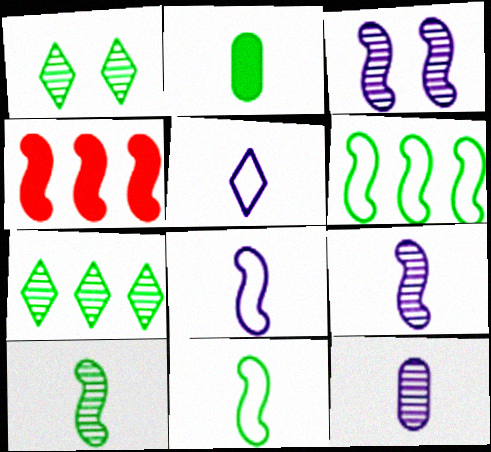[[1, 2, 6], 
[3, 4, 11]]